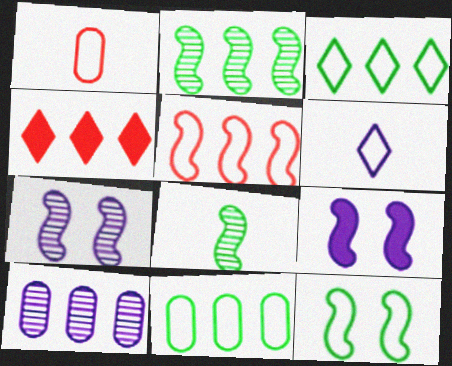[[5, 8, 9], 
[6, 9, 10]]